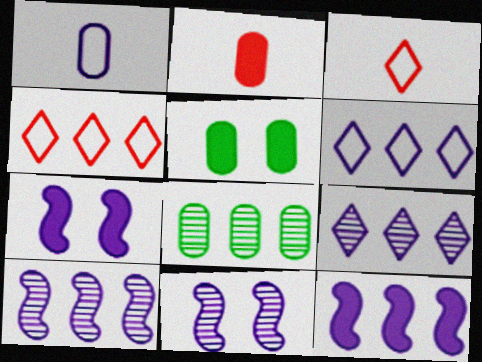[[1, 7, 9], 
[3, 5, 10], 
[3, 7, 8], 
[4, 8, 12]]